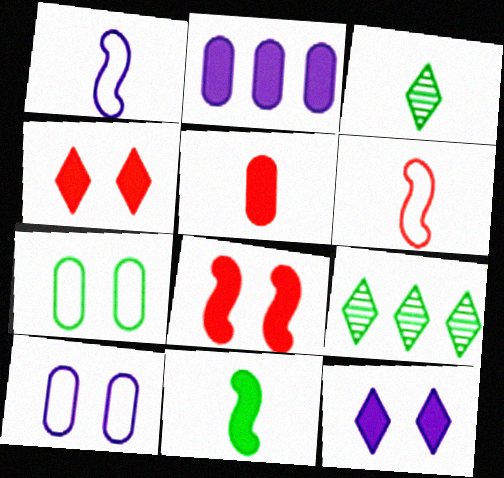[[1, 3, 5], 
[2, 4, 11], 
[7, 9, 11]]